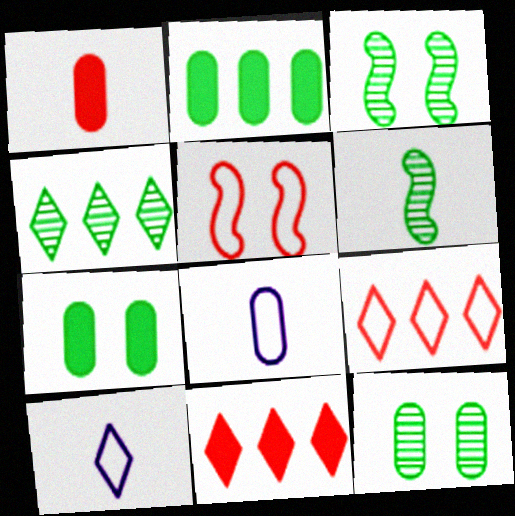[[1, 6, 10], 
[3, 8, 11], 
[4, 6, 12]]